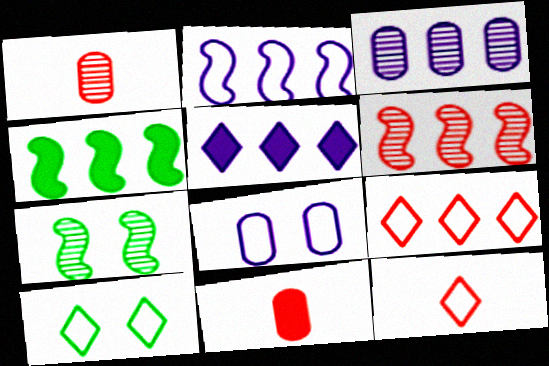[[2, 3, 5], 
[2, 4, 6], 
[3, 4, 9]]